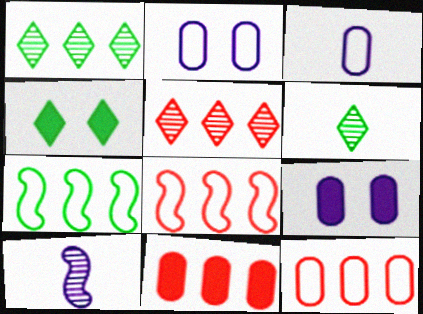[[4, 10, 12], 
[5, 8, 11], 
[6, 8, 9]]